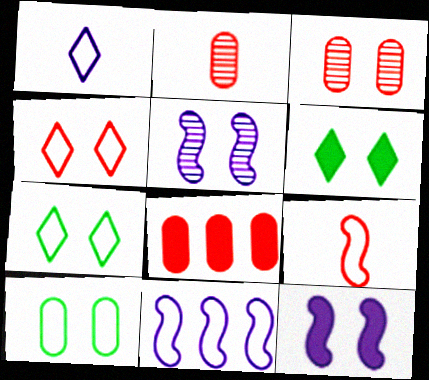[[2, 6, 11], 
[3, 7, 12]]